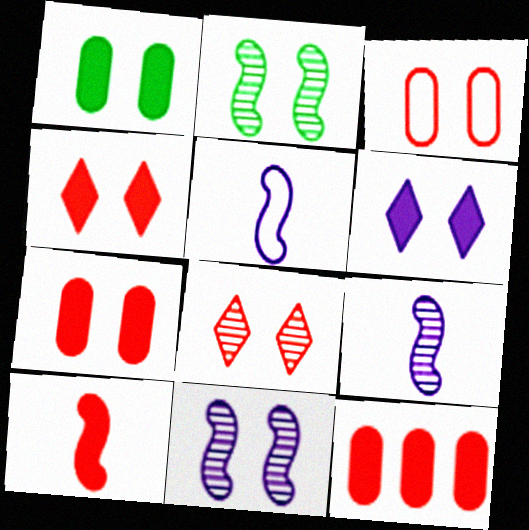[[2, 3, 6], 
[4, 10, 12]]